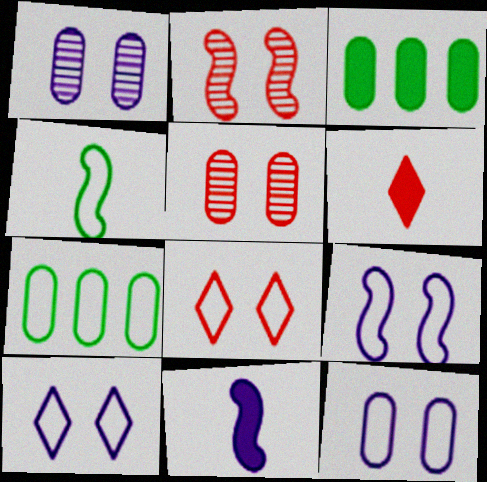[[9, 10, 12]]